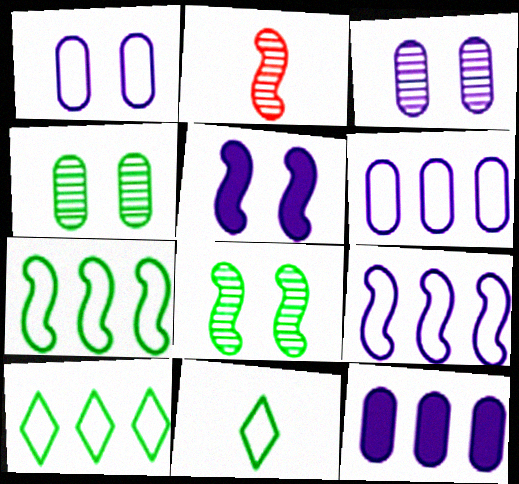[[2, 5, 7]]